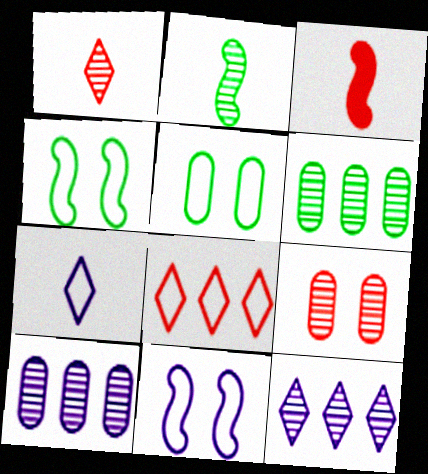[[2, 9, 12], 
[3, 5, 12], 
[3, 8, 9]]